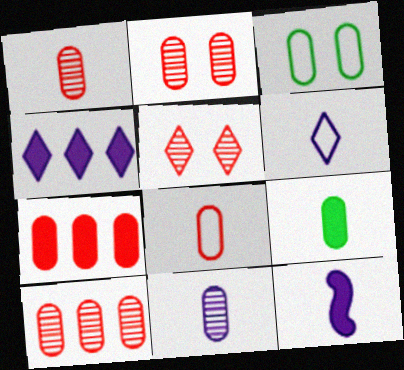[[1, 2, 10], 
[2, 7, 8], 
[3, 7, 11], 
[6, 11, 12], 
[8, 9, 11]]